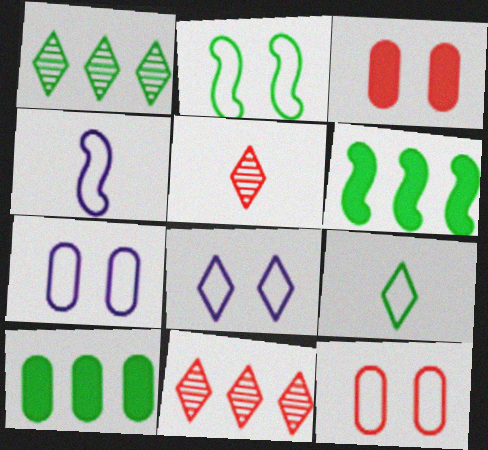[[1, 3, 4], 
[2, 8, 12], 
[5, 6, 7]]